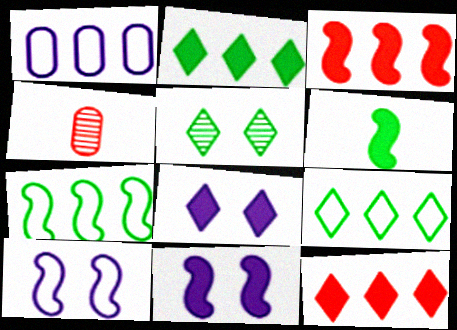[[2, 4, 10], 
[3, 6, 11], 
[4, 7, 8], 
[4, 9, 11]]